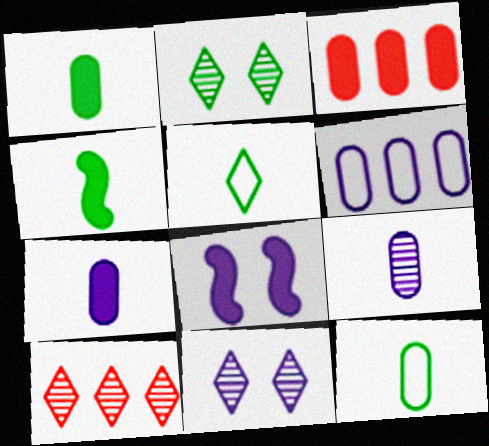[[8, 10, 12]]